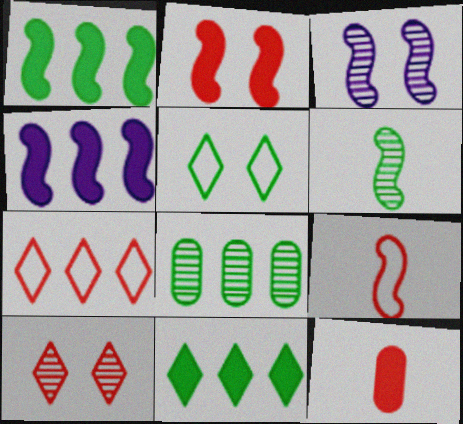[[1, 3, 9], 
[4, 7, 8]]